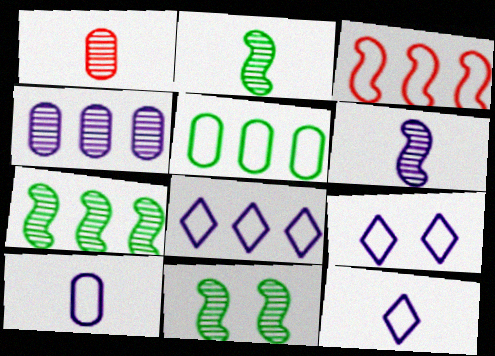[[2, 7, 11], 
[3, 5, 8], 
[8, 9, 12]]